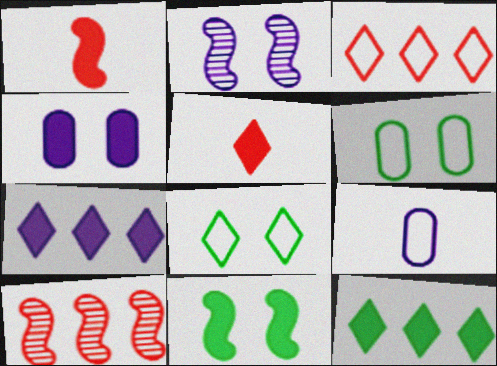[[1, 4, 12], 
[2, 7, 9]]